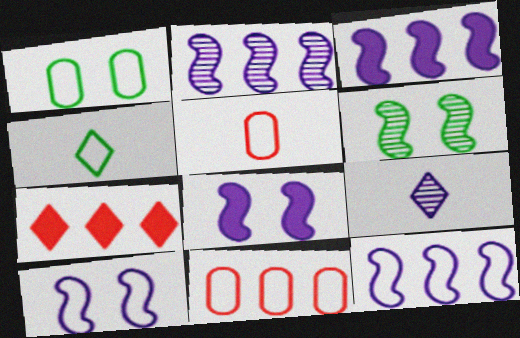[[2, 3, 12], 
[4, 10, 11]]